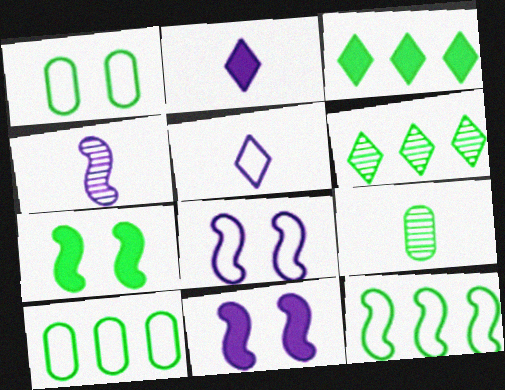[]